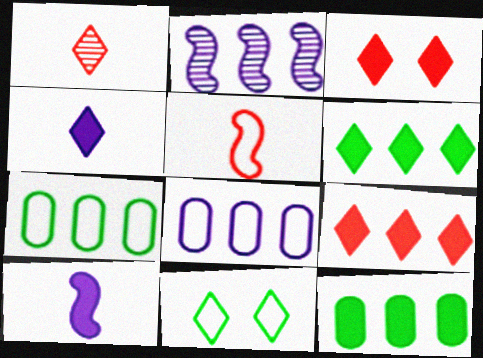[[2, 7, 9], 
[3, 4, 6], 
[3, 10, 12], 
[5, 8, 11]]